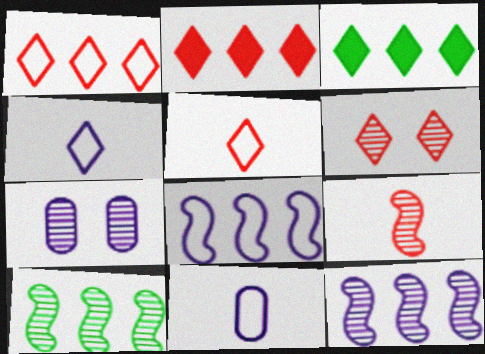[[2, 5, 6], 
[3, 4, 6]]